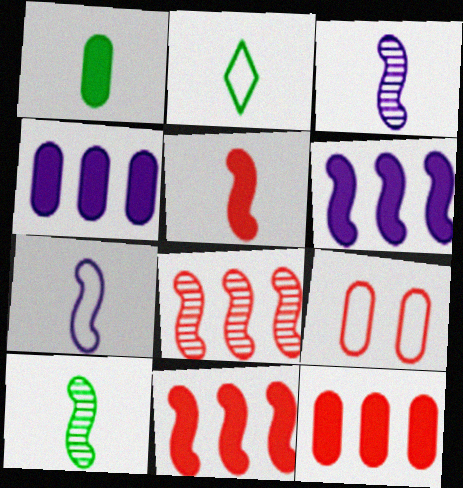[[1, 2, 10], 
[5, 7, 10]]